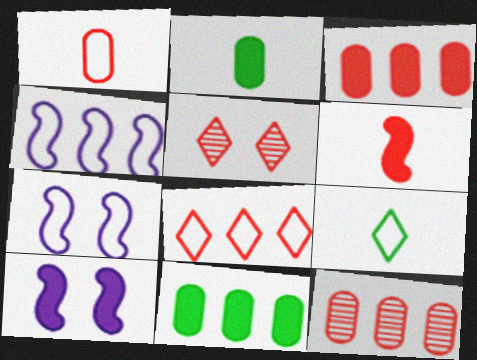[[2, 4, 5], 
[9, 10, 12]]